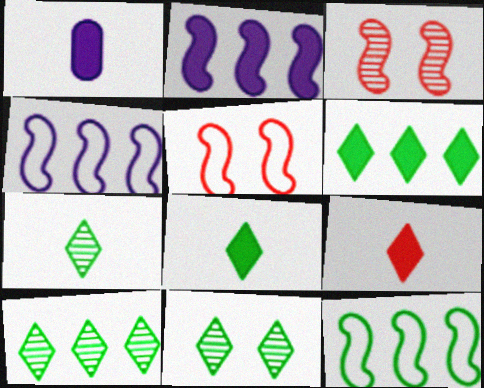[[1, 5, 10], 
[7, 10, 11]]